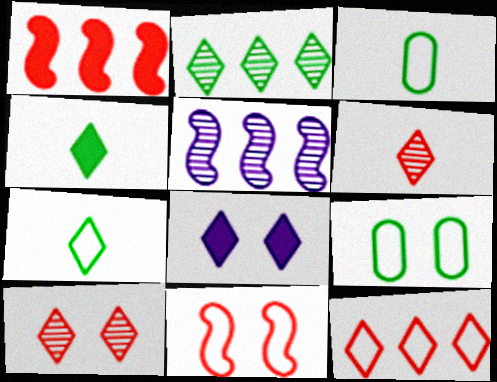[]